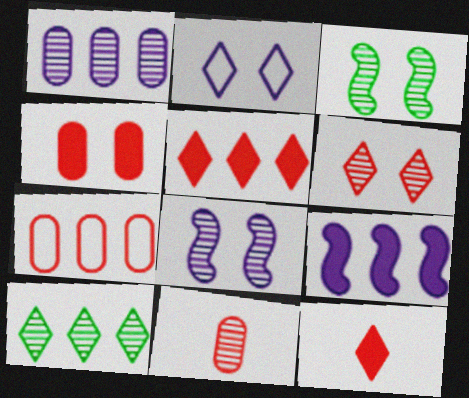[[2, 3, 4], 
[2, 10, 12], 
[4, 7, 11], 
[7, 9, 10], 
[8, 10, 11]]